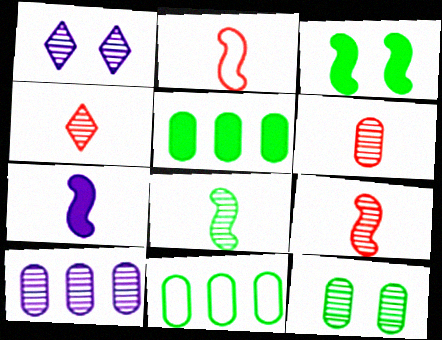[[1, 2, 5], 
[2, 7, 8], 
[4, 6, 9], 
[6, 10, 12]]